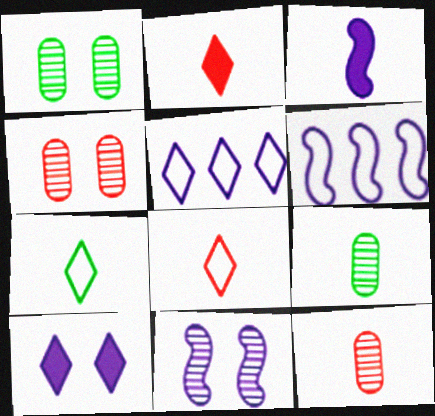[[1, 2, 6], 
[3, 6, 11], 
[3, 7, 12], 
[3, 8, 9]]